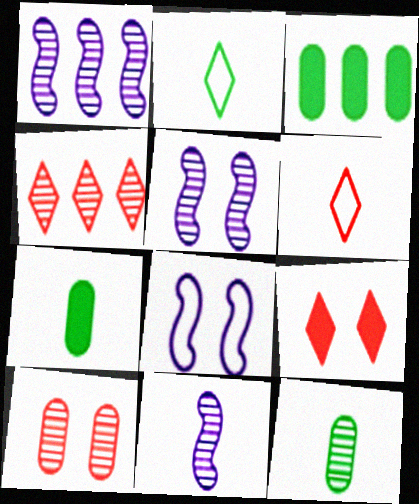[[1, 5, 11], 
[3, 5, 6], 
[4, 5, 12], 
[4, 6, 9], 
[4, 7, 8], 
[6, 7, 11]]